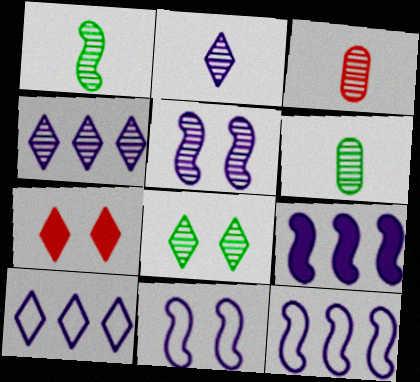[[1, 2, 3], 
[6, 7, 12]]